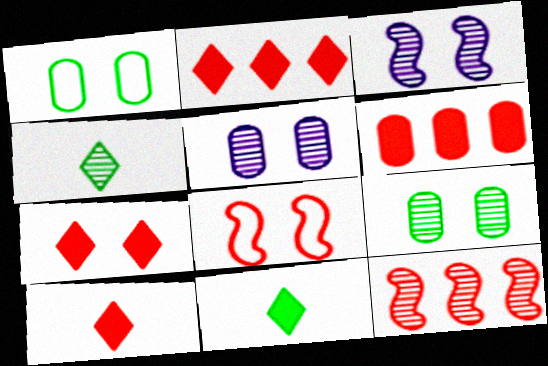[[1, 3, 7], 
[2, 7, 10], 
[4, 5, 12]]